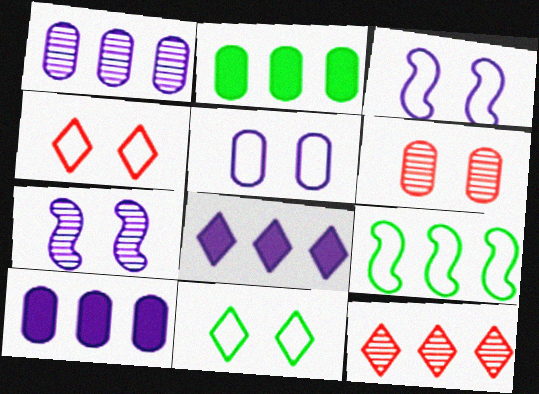[[9, 10, 12]]